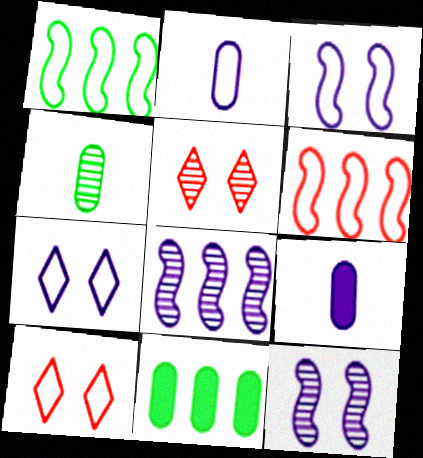[[1, 2, 10], 
[1, 5, 9], 
[4, 5, 8], 
[7, 8, 9]]